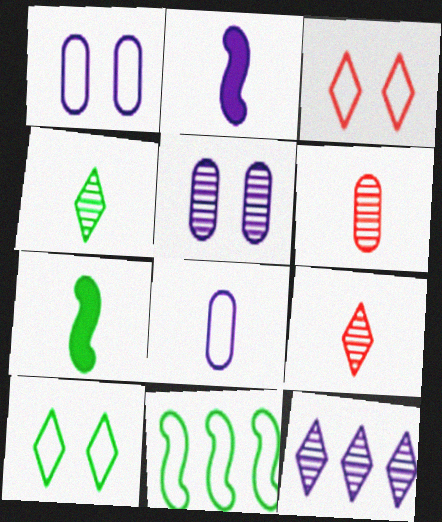[[1, 2, 12], 
[3, 8, 11], 
[7, 8, 9]]